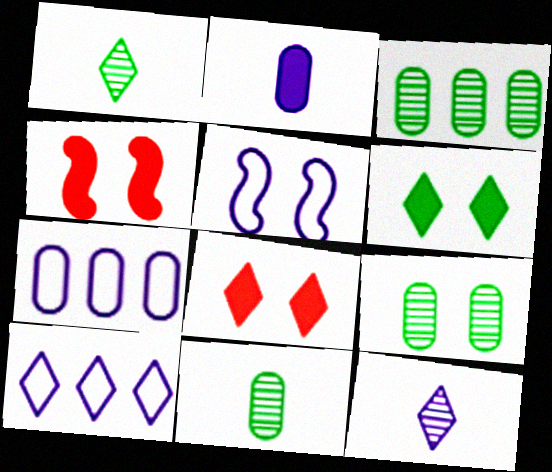[[1, 4, 7], 
[1, 8, 10], 
[3, 9, 11], 
[4, 10, 11], 
[5, 8, 9]]